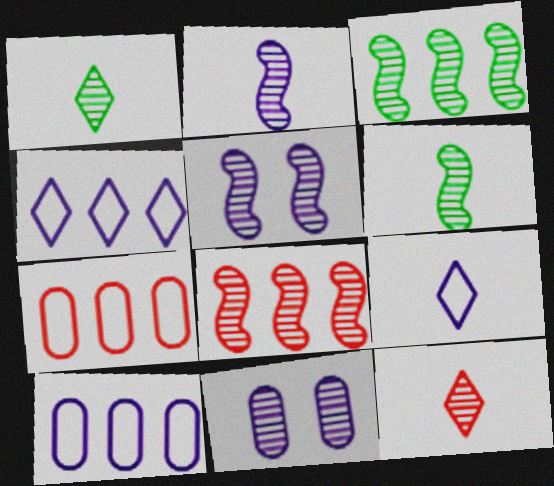[[1, 8, 11], 
[3, 11, 12], 
[5, 6, 8]]